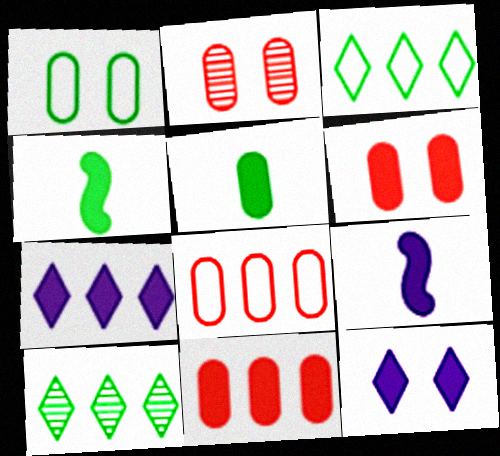[[1, 4, 10], 
[2, 3, 9], 
[4, 6, 7], 
[4, 11, 12]]